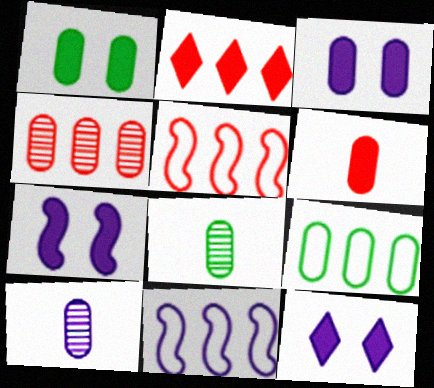[[1, 8, 9], 
[2, 4, 5], 
[3, 7, 12], 
[5, 8, 12], 
[10, 11, 12]]